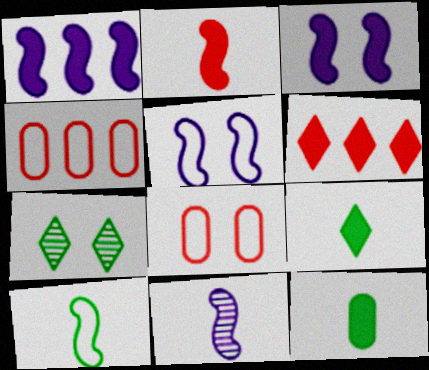[[1, 5, 11], 
[2, 10, 11], 
[3, 6, 12], 
[3, 7, 8]]